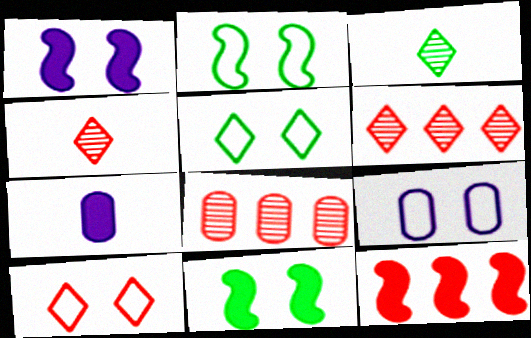[[2, 6, 7], 
[2, 9, 10], 
[3, 9, 12]]